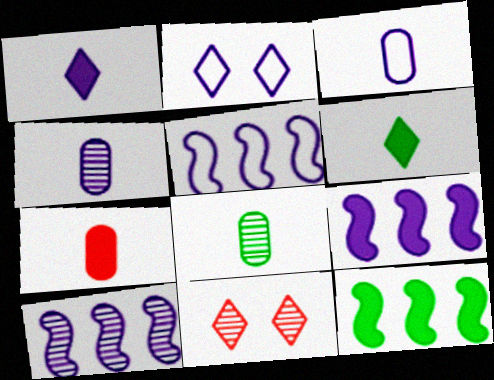[[2, 3, 5], 
[2, 4, 9], 
[3, 7, 8], 
[3, 11, 12], 
[5, 9, 10], 
[8, 10, 11]]